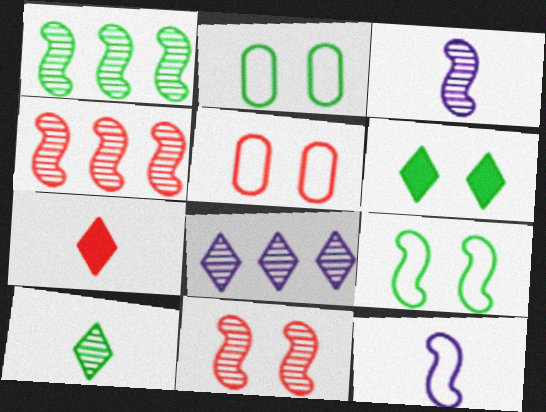[[1, 3, 11], 
[4, 5, 7]]